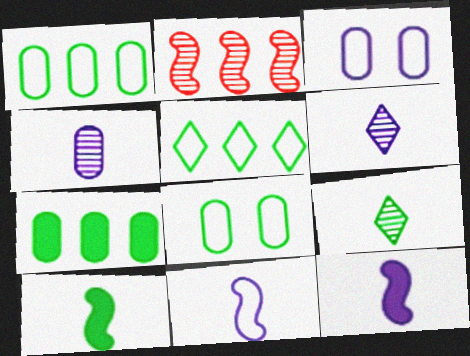[]